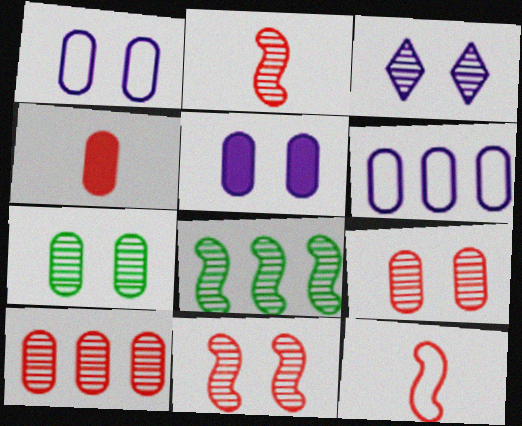[[3, 7, 11], 
[4, 6, 7]]